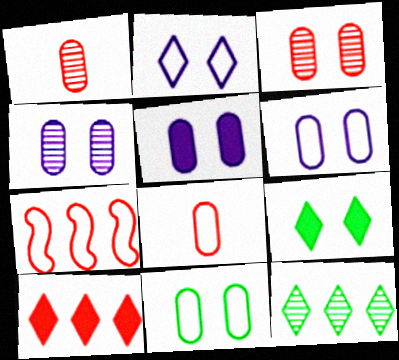[[3, 5, 11], 
[4, 5, 6]]